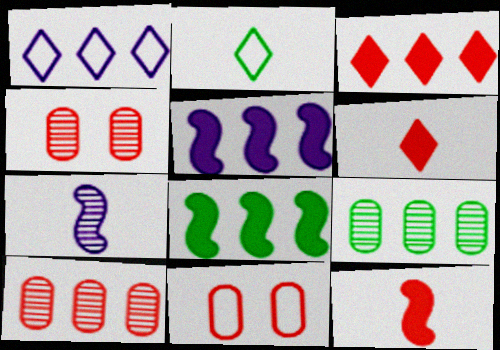[[1, 8, 10], 
[2, 4, 5]]